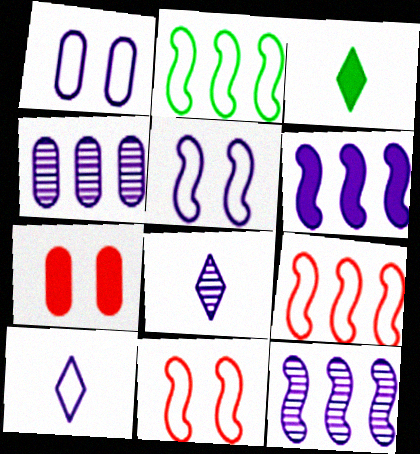[[1, 6, 8], 
[2, 7, 8], 
[3, 4, 11], 
[3, 6, 7]]